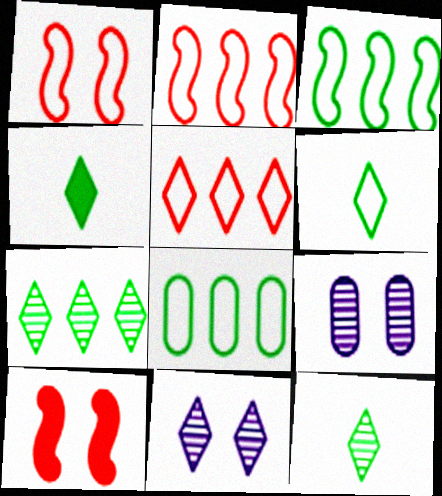[[2, 4, 9], 
[4, 5, 11], 
[4, 6, 12]]